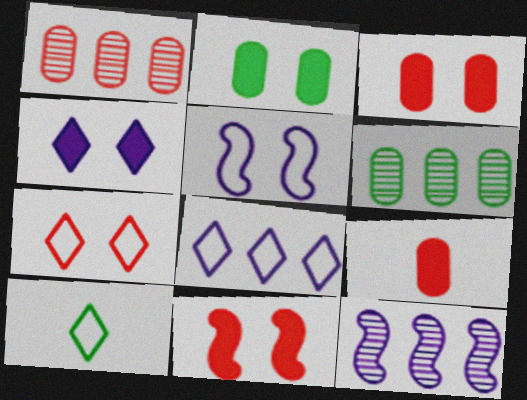[[2, 4, 11], 
[3, 10, 12], 
[7, 8, 10]]